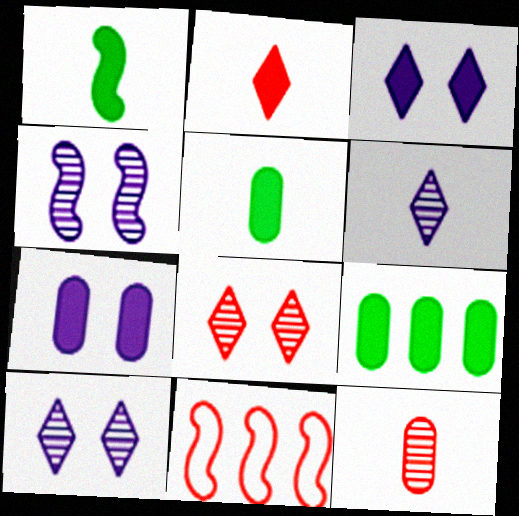[[1, 4, 11], 
[5, 10, 11]]